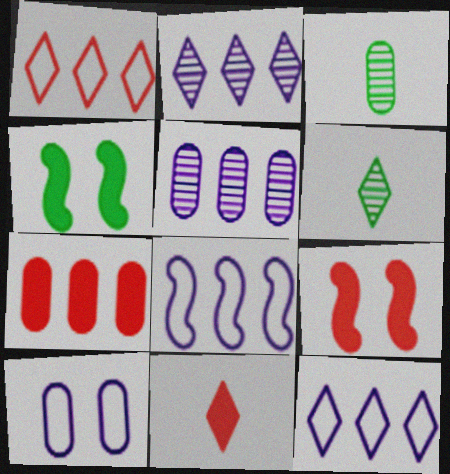[[3, 7, 10], 
[3, 9, 12], 
[7, 9, 11]]